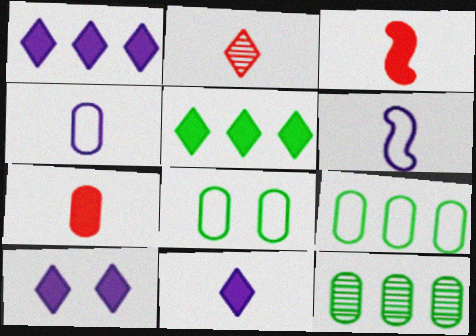[[1, 10, 11]]